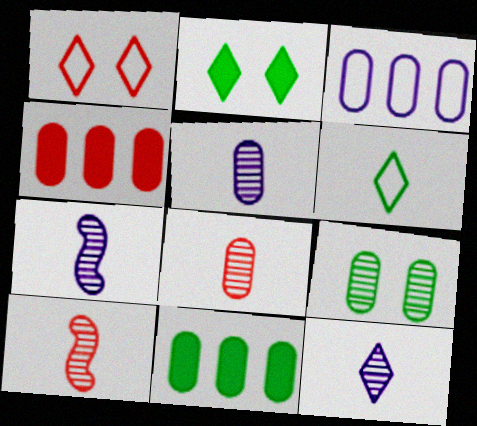[[1, 4, 10], 
[1, 7, 11], 
[2, 3, 10], 
[5, 7, 12]]